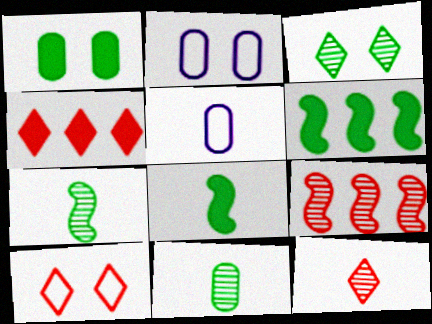[[2, 4, 7], 
[2, 6, 12], 
[4, 10, 12], 
[5, 8, 12]]